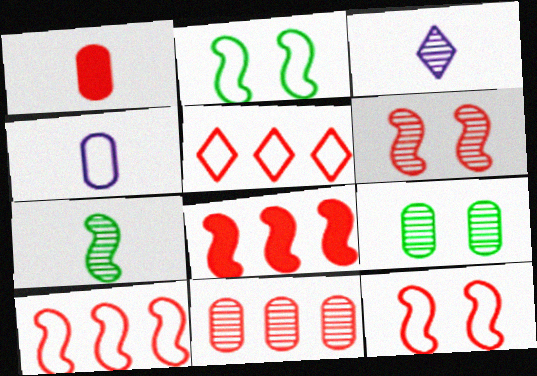[[1, 5, 6], 
[2, 4, 5], 
[5, 8, 11]]